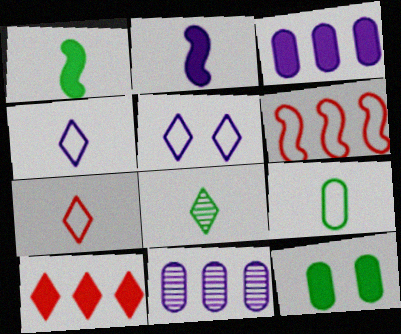[[1, 8, 9], 
[2, 5, 11], 
[2, 10, 12], 
[5, 6, 9], 
[5, 8, 10]]